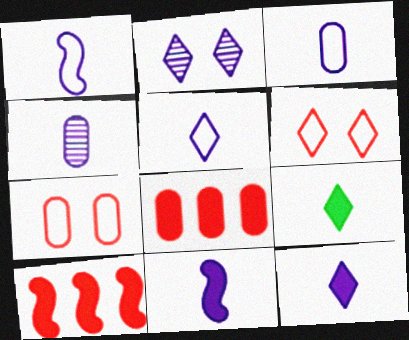[[1, 3, 5], 
[1, 4, 12], 
[4, 5, 11]]